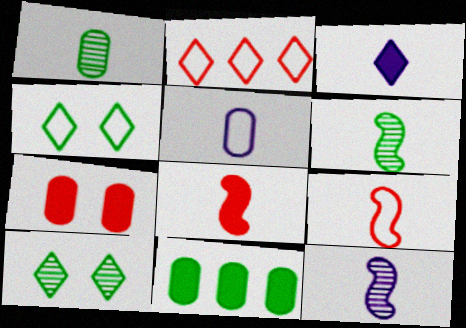[[1, 3, 9], 
[2, 3, 10], 
[3, 5, 12], 
[4, 6, 11]]